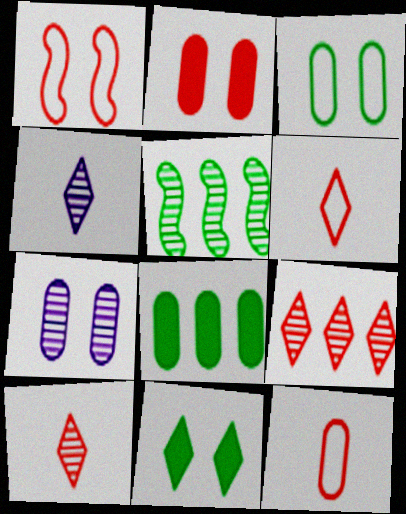[[1, 4, 8], 
[1, 7, 11], 
[2, 3, 7], 
[5, 7, 10], 
[7, 8, 12]]